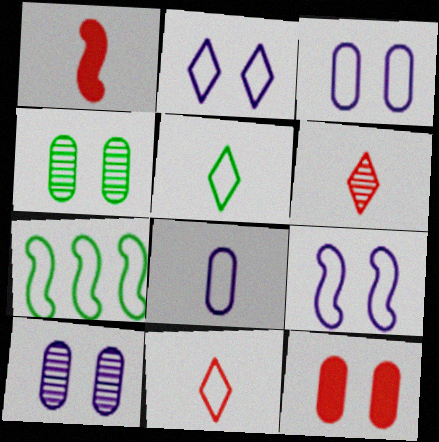[[2, 3, 9], 
[3, 4, 12], 
[3, 7, 11]]